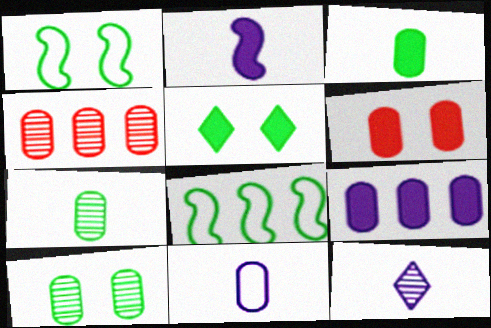[[1, 5, 10], 
[2, 11, 12], 
[3, 6, 9], 
[5, 7, 8], 
[6, 8, 12]]